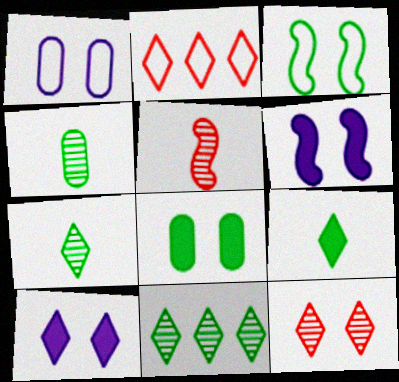[[2, 4, 6], 
[2, 7, 10]]